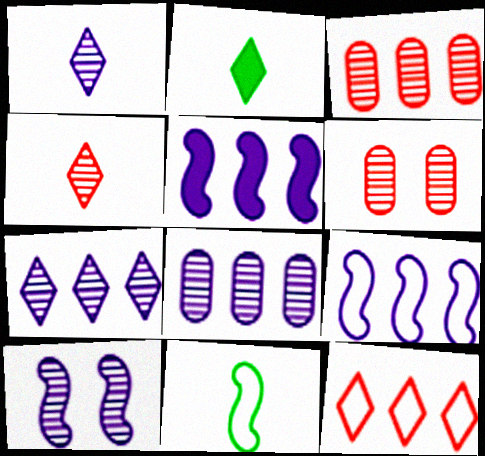[[1, 8, 10], 
[2, 6, 9]]